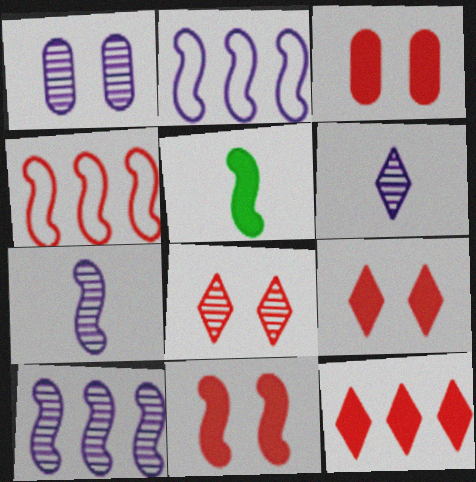[[1, 6, 10], 
[3, 9, 11]]